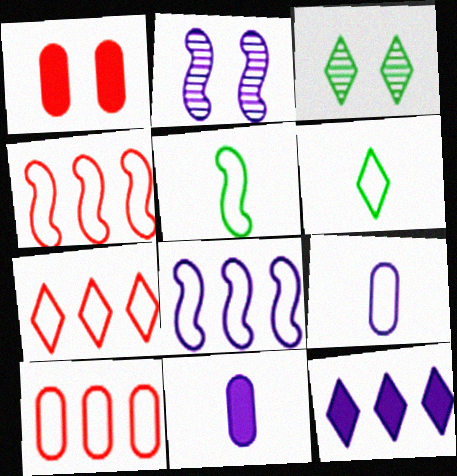[[2, 9, 12], 
[3, 4, 11], 
[4, 7, 10]]